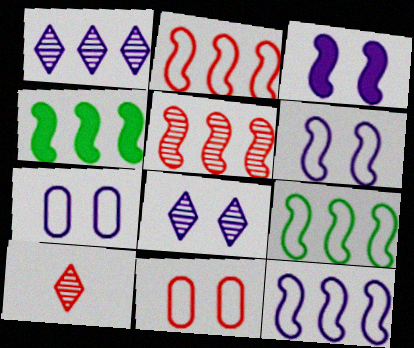[[2, 9, 12], 
[3, 7, 8], 
[4, 5, 12], 
[4, 7, 10]]